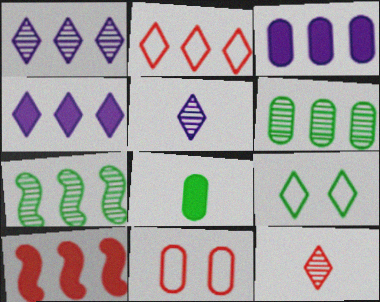[[2, 3, 7], 
[4, 9, 12], 
[7, 8, 9], 
[10, 11, 12]]